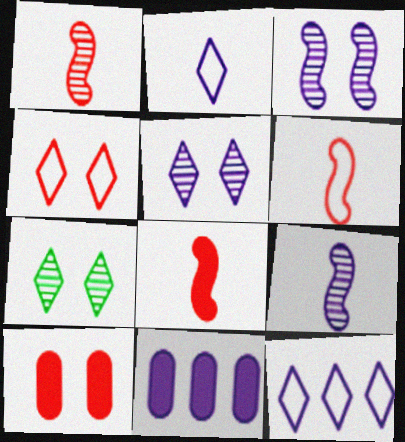[[1, 6, 8], 
[2, 3, 11], 
[6, 7, 11]]